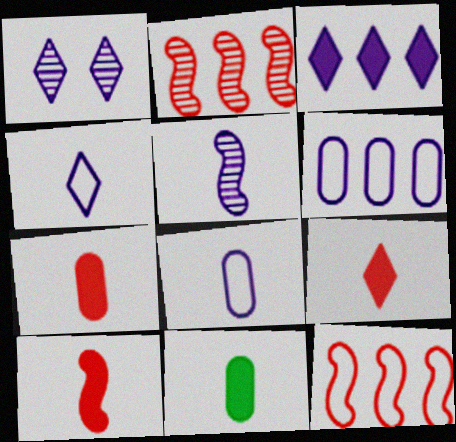[[1, 3, 4], 
[1, 11, 12], 
[7, 9, 10]]